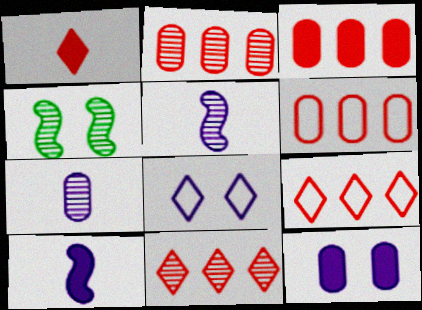[[2, 3, 6], 
[4, 7, 11]]